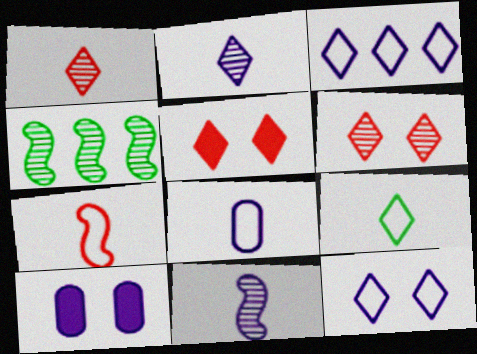[[3, 10, 11], 
[4, 5, 8], 
[7, 8, 9]]